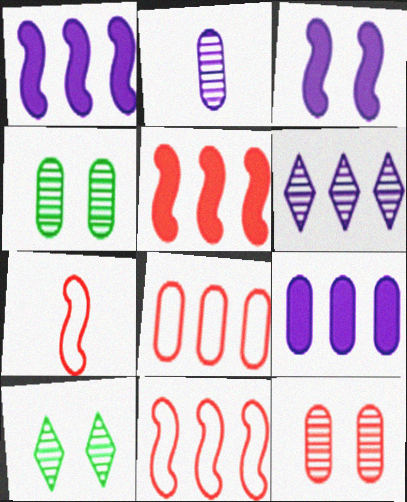[[7, 9, 10]]